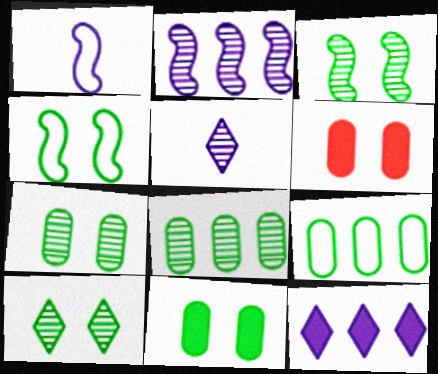[[3, 7, 10], 
[4, 10, 11]]